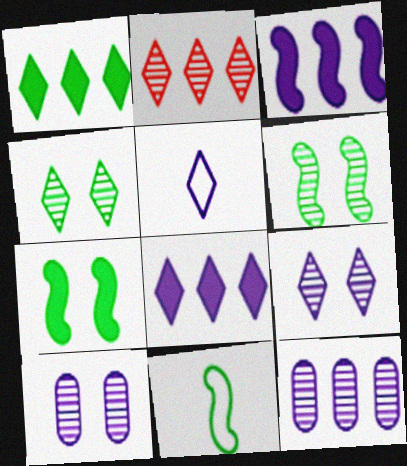[[3, 5, 10], 
[5, 8, 9]]